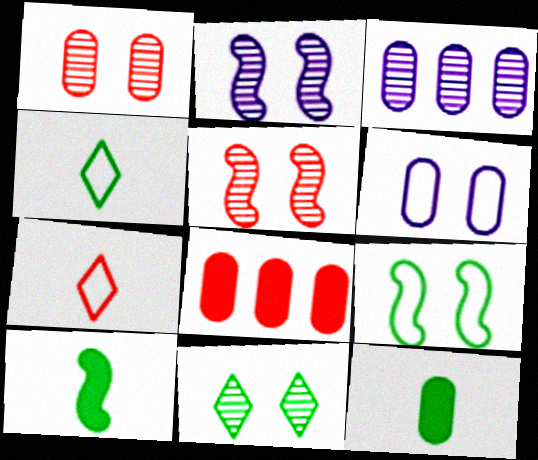[[1, 2, 11], 
[2, 4, 8], 
[5, 7, 8]]